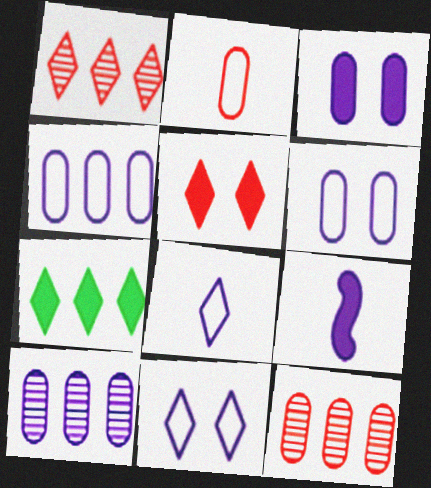[[9, 10, 11]]